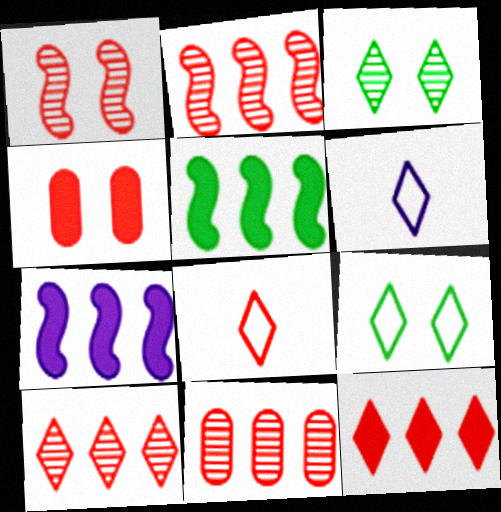[[2, 4, 8], 
[2, 10, 11], 
[3, 6, 12]]